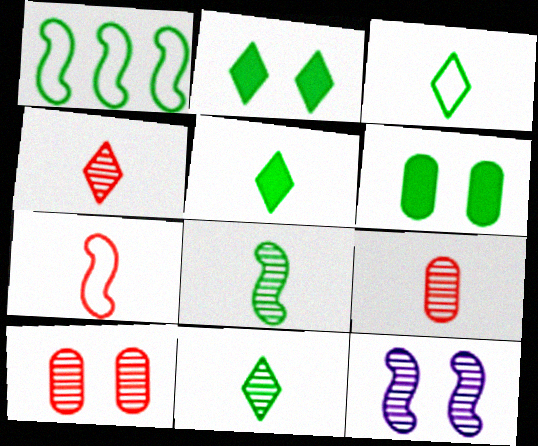[[1, 6, 11], 
[3, 5, 11]]